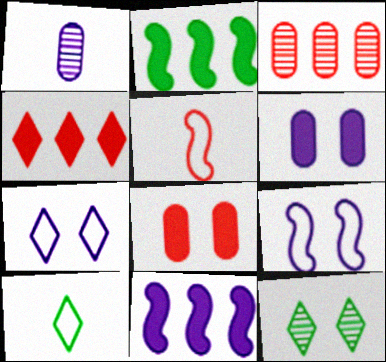[[1, 7, 11], 
[8, 9, 12]]